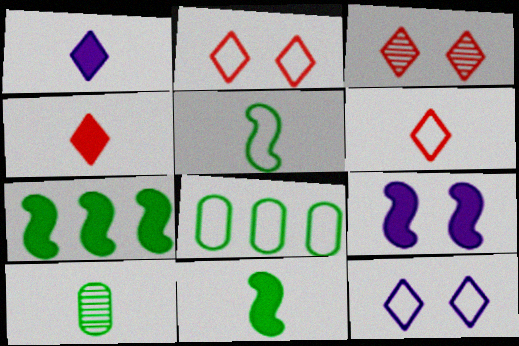[]